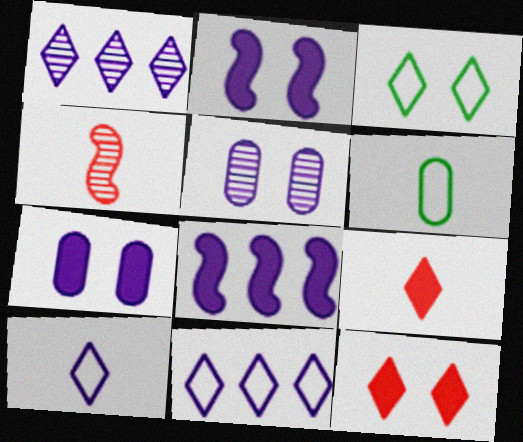[[1, 3, 9], 
[5, 8, 10]]